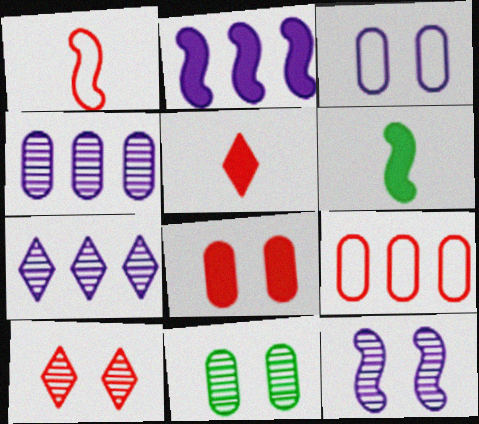[[3, 8, 11], 
[10, 11, 12]]